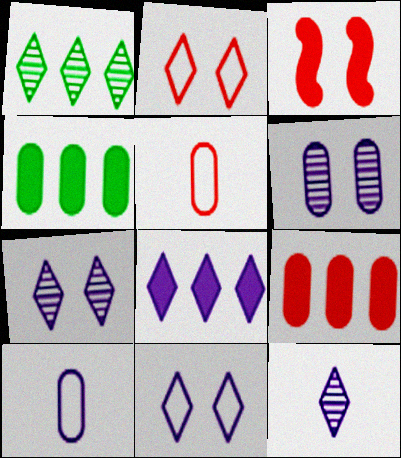[[1, 3, 10], 
[4, 5, 6], 
[8, 11, 12]]